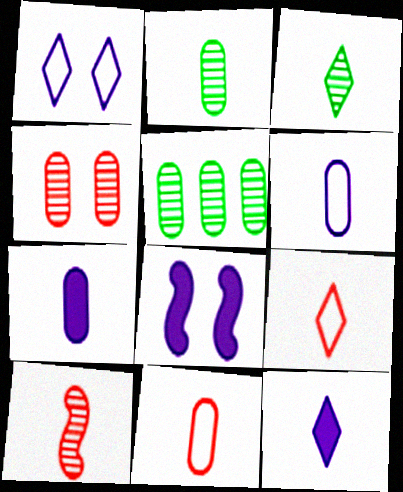[[2, 7, 11], 
[3, 9, 12], 
[5, 8, 9]]